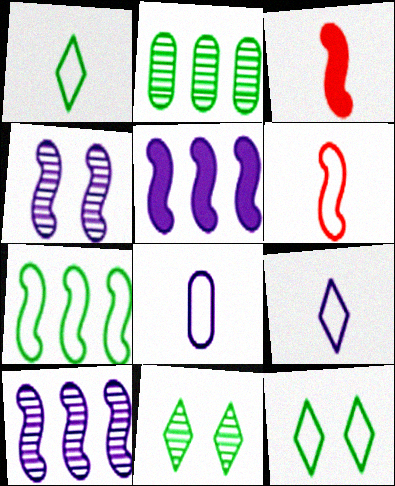[[1, 6, 8], 
[3, 4, 7]]